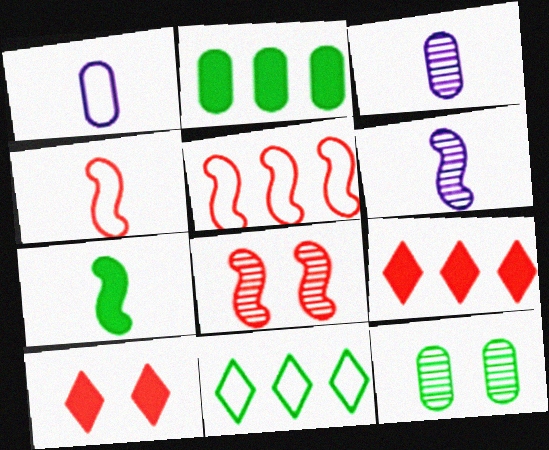[[4, 6, 7], 
[7, 11, 12]]